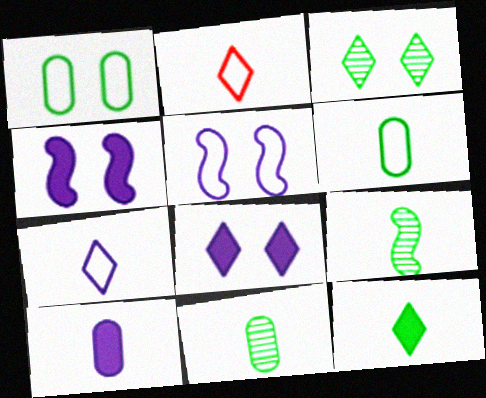[[2, 9, 10], 
[6, 9, 12]]